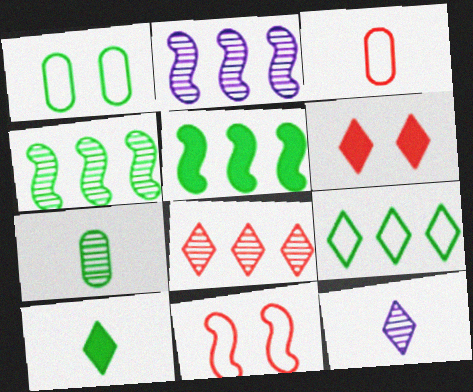[[1, 4, 10], 
[6, 9, 12]]